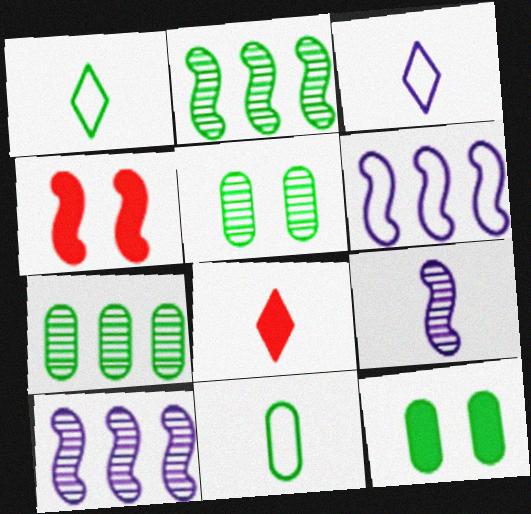[[1, 2, 12], 
[3, 4, 7], 
[5, 6, 8], 
[7, 11, 12], 
[8, 9, 11]]